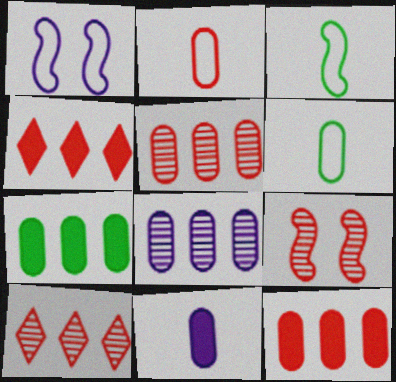[[2, 4, 9]]